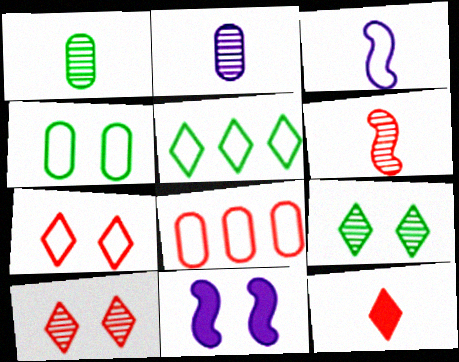[[1, 3, 12], 
[4, 10, 11]]